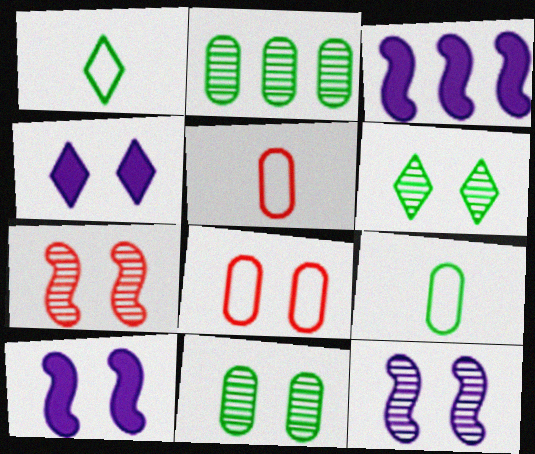[[3, 5, 6], 
[6, 8, 10]]